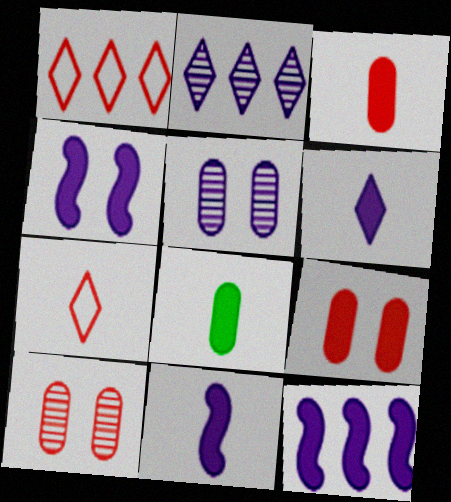[[4, 11, 12]]